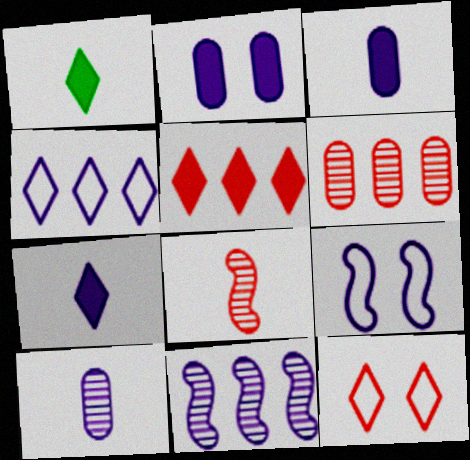[[1, 6, 9]]